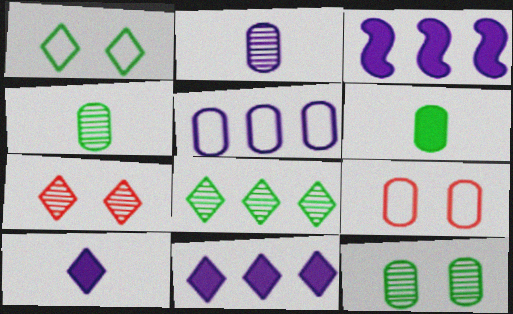[]